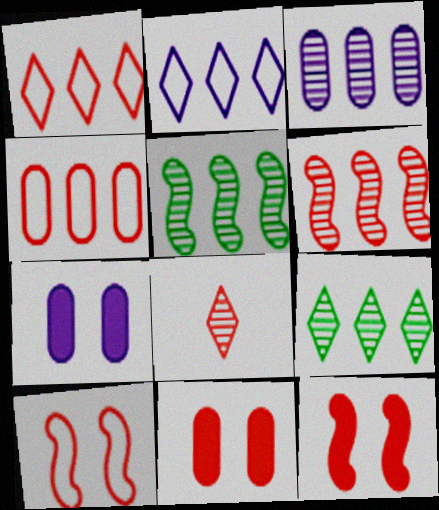[[3, 6, 9], 
[4, 8, 12]]